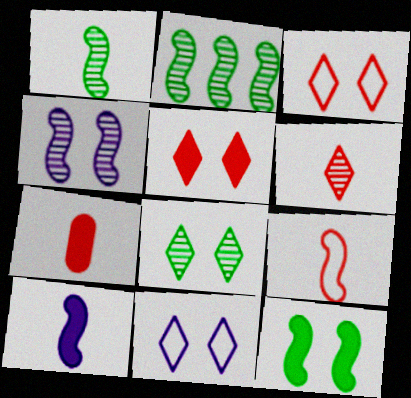[[1, 9, 10], 
[2, 7, 11], 
[5, 8, 11], 
[6, 7, 9]]